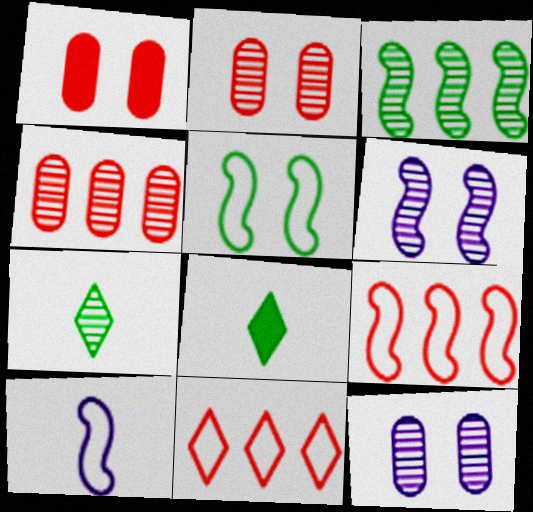[[4, 6, 7], 
[5, 9, 10], 
[8, 9, 12]]